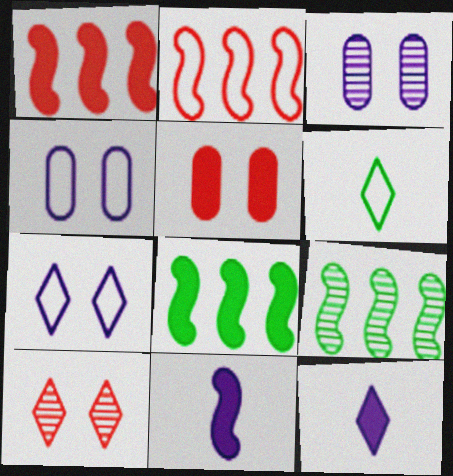[[1, 3, 6], 
[2, 4, 6], 
[5, 8, 12]]